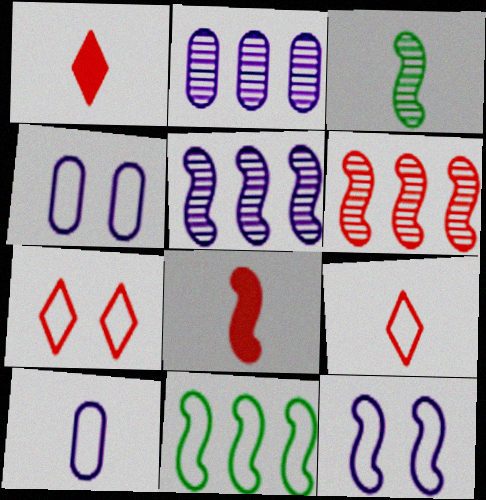[[1, 3, 10], 
[4, 9, 11], 
[7, 10, 11]]